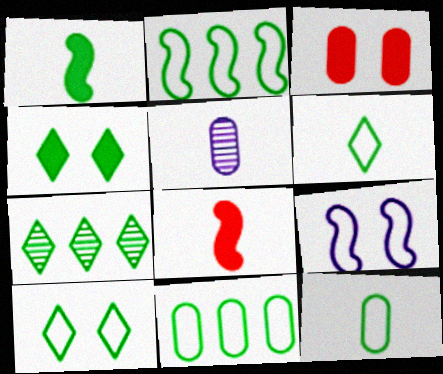[[2, 10, 12], 
[3, 5, 11], 
[4, 6, 7], 
[5, 6, 8]]